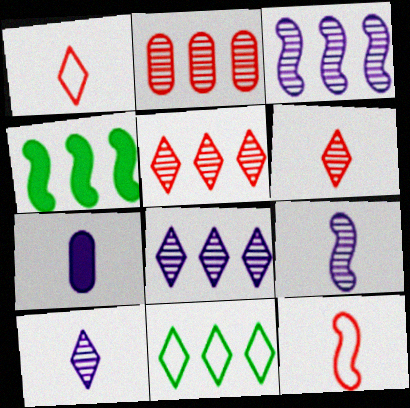[]